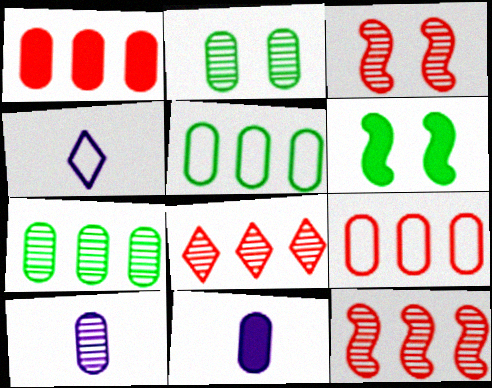[[2, 9, 11]]